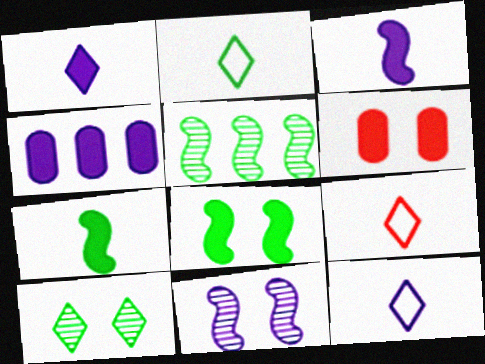[[2, 9, 12], 
[4, 11, 12], 
[5, 6, 12]]